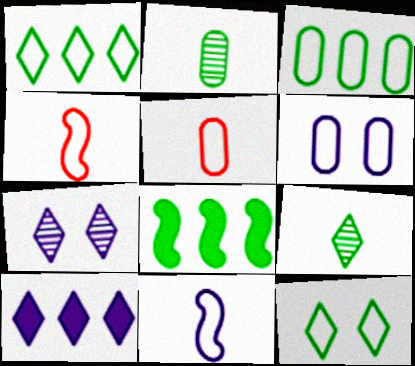[[1, 4, 6], 
[2, 8, 12], 
[3, 5, 6], 
[5, 7, 8]]